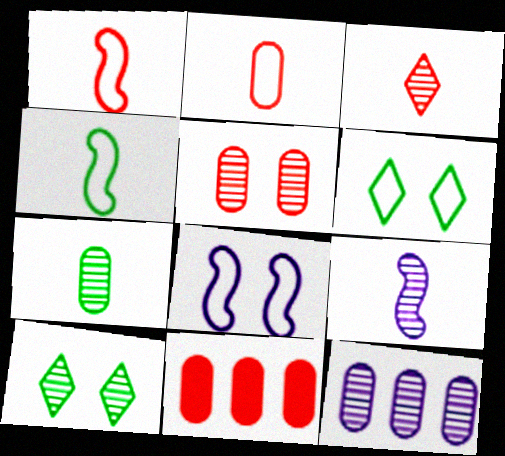[[2, 5, 11], 
[3, 7, 9], 
[5, 7, 12], 
[6, 9, 11]]